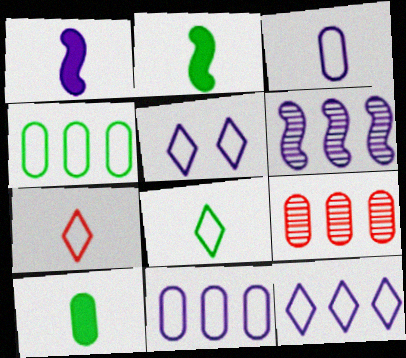[[2, 5, 9]]